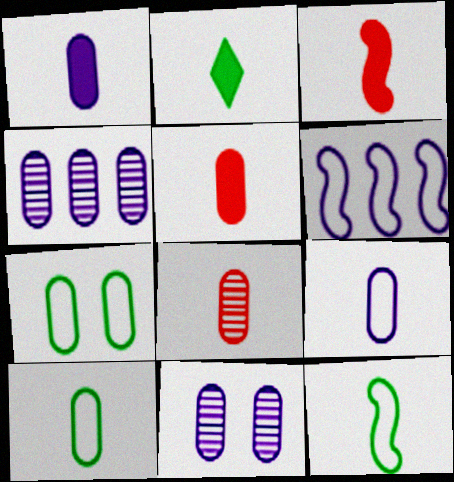[[1, 2, 3], 
[1, 8, 10], 
[4, 5, 7]]